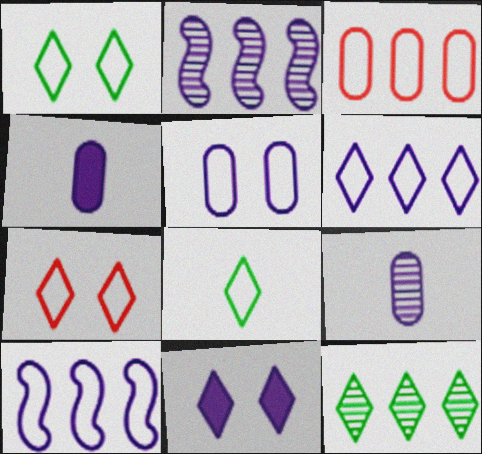[[6, 7, 8], 
[9, 10, 11]]